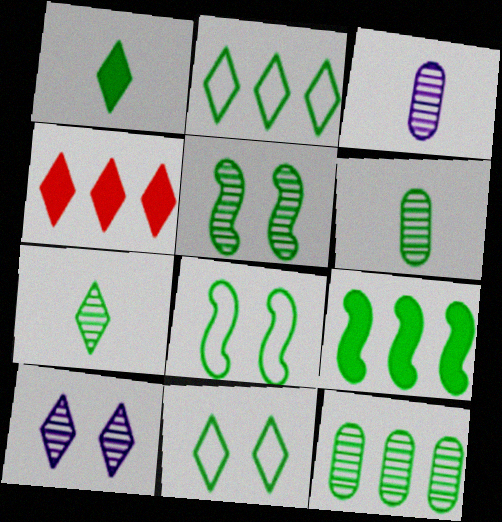[[1, 8, 12], 
[2, 9, 12], 
[3, 4, 8], 
[5, 7, 12], 
[6, 9, 11]]